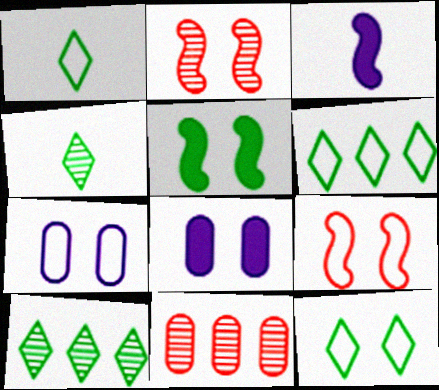[[1, 6, 12], 
[2, 8, 12], 
[3, 11, 12], 
[7, 9, 12]]